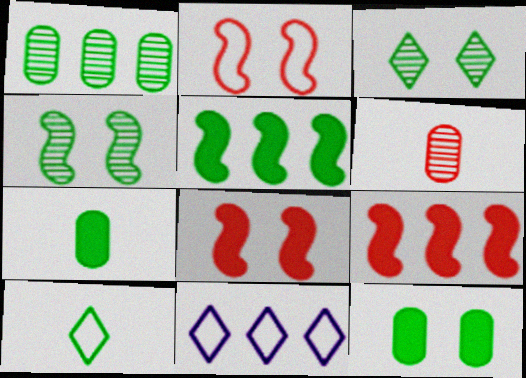[[1, 9, 11]]